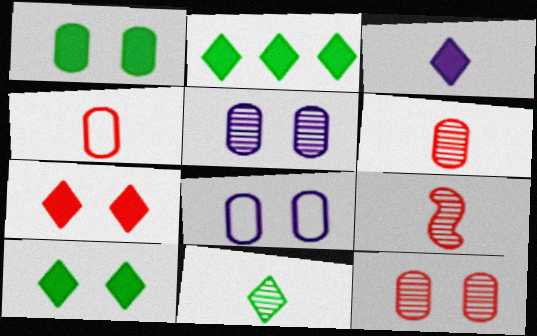[[1, 8, 12], 
[2, 3, 7], 
[2, 8, 9]]